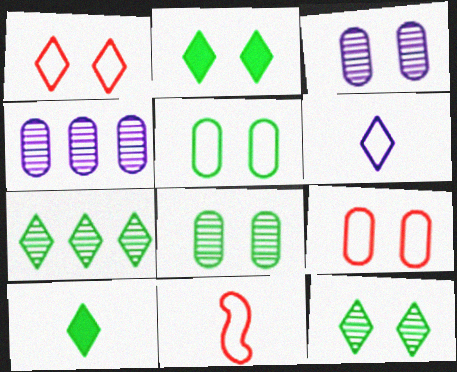[[2, 4, 11]]